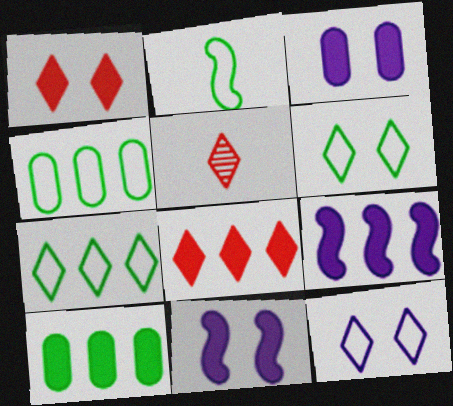[[2, 4, 6], 
[4, 5, 11], 
[8, 9, 10]]